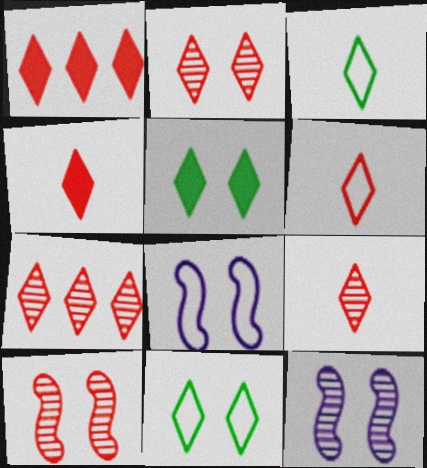[[1, 2, 6], 
[2, 7, 9], 
[4, 6, 9]]